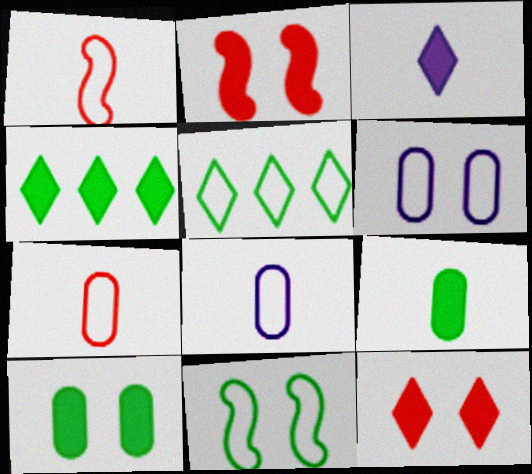[[1, 5, 6], 
[3, 4, 12]]